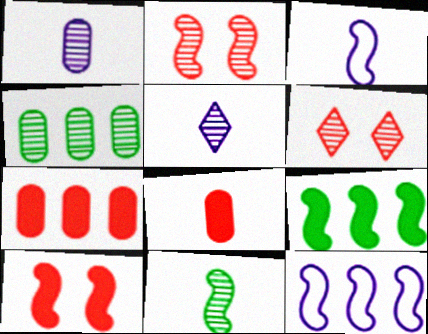[[2, 3, 9], 
[2, 4, 5], 
[10, 11, 12]]